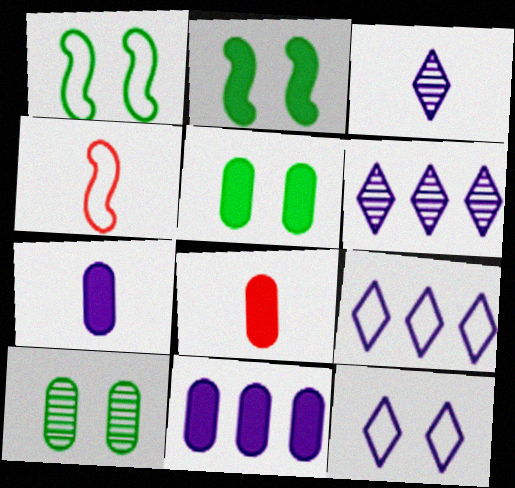[[1, 6, 8], 
[4, 5, 6], 
[5, 8, 11]]